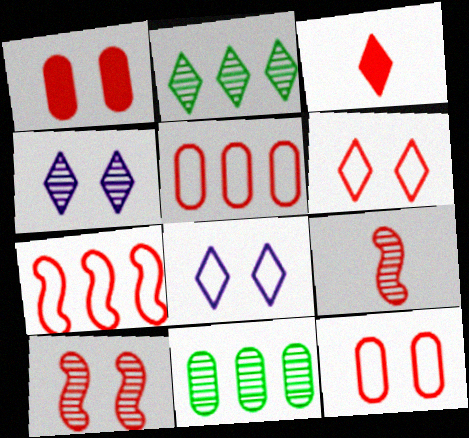[[1, 6, 10], 
[2, 3, 8], 
[3, 5, 10], 
[4, 9, 11]]